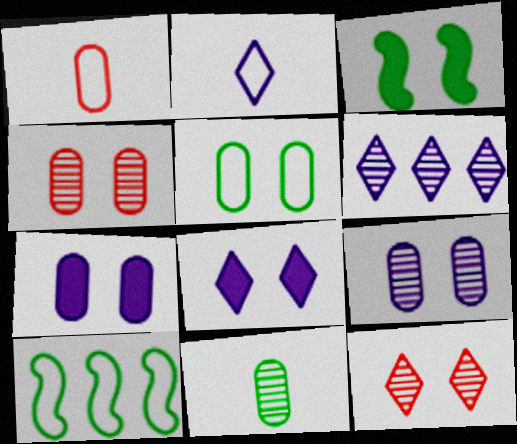[[1, 3, 6], 
[2, 6, 8], 
[4, 5, 7]]